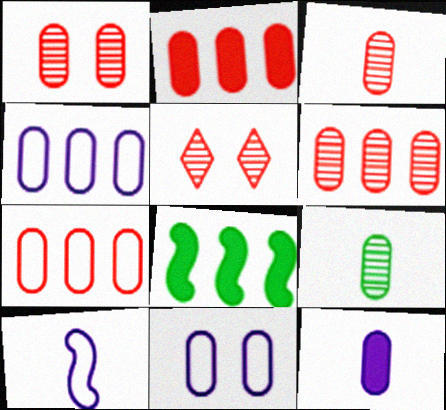[[1, 3, 6], 
[2, 6, 7], 
[2, 9, 11]]